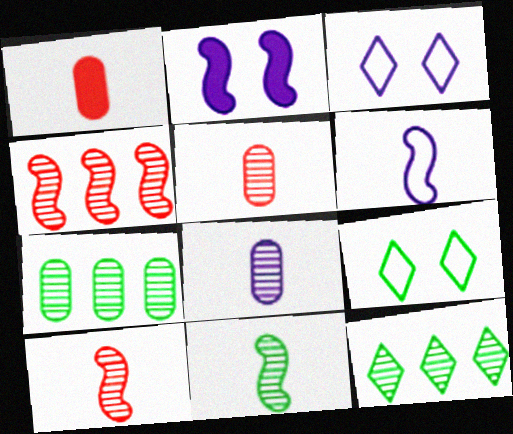[]